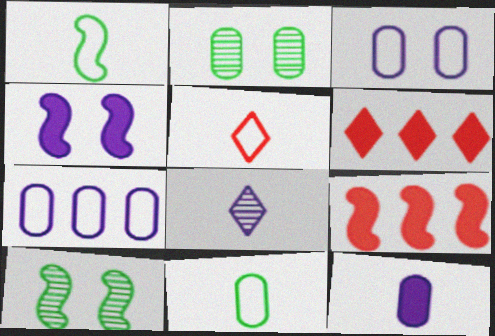[[4, 7, 8]]